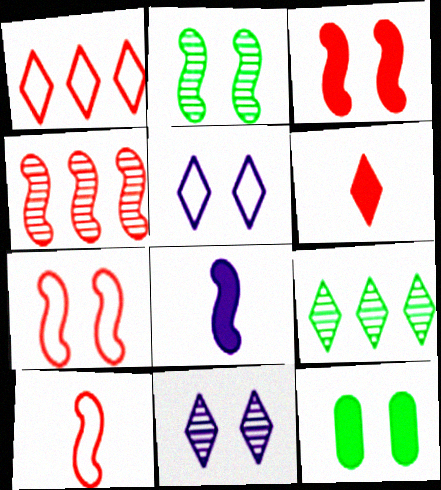[[3, 4, 10], 
[5, 6, 9], 
[7, 11, 12]]